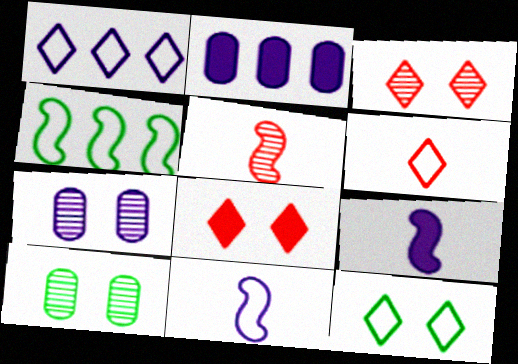[[1, 6, 12], 
[1, 7, 9], 
[2, 5, 12]]